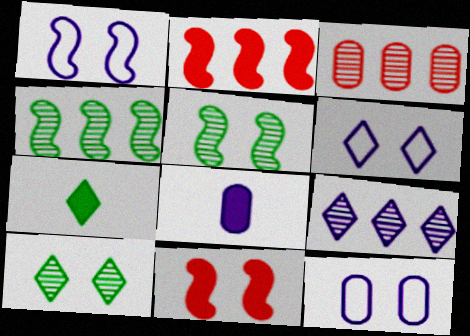[[1, 3, 7], 
[1, 5, 11], 
[1, 6, 12], 
[1, 8, 9], 
[3, 4, 9], 
[10, 11, 12]]